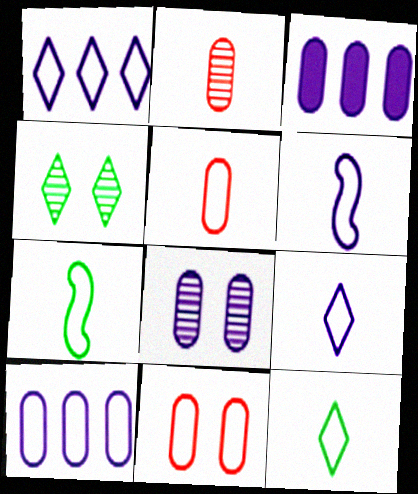[[1, 7, 11], 
[5, 6, 12], 
[5, 7, 9]]